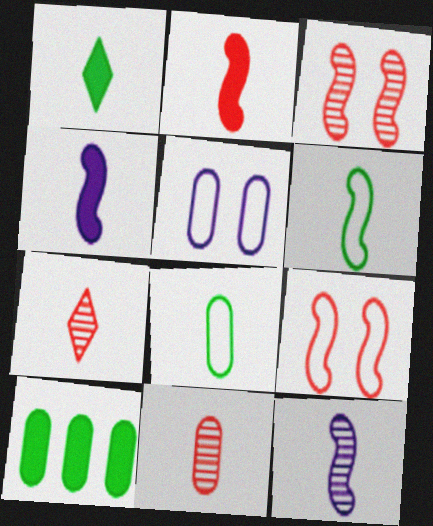[[2, 6, 12], 
[4, 7, 8], 
[5, 10, 11]]